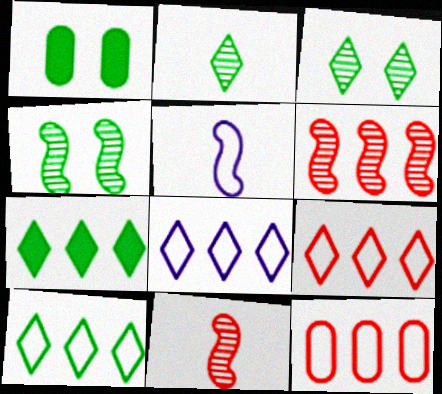[[1, 8, 11], 
[8, 9, 10]]